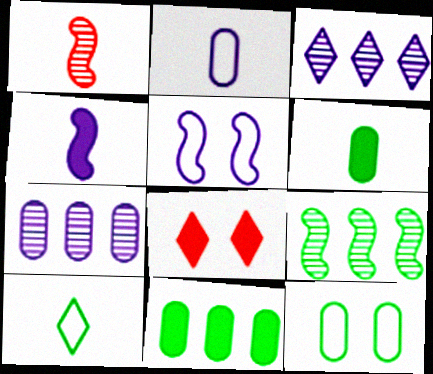[[2, 8, 9], 
[3, 8, 10], 
[4, 8, 11]]